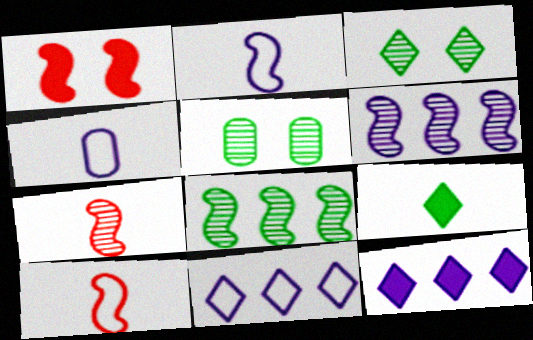[[1, 2, 8], 
[4, 7, 9], 
[5, 10, 12]]